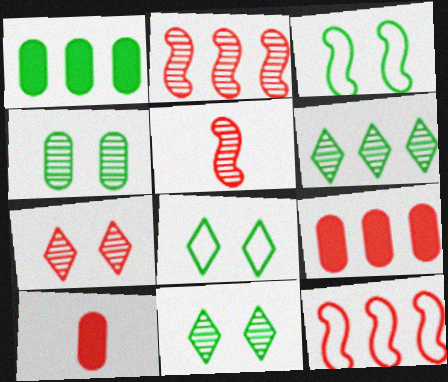[[7, 10, 12]]